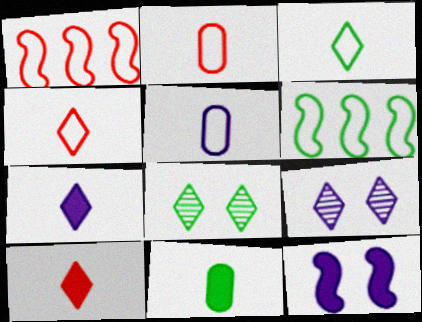[[1, 9, 11], 
[6, 8, 11]]